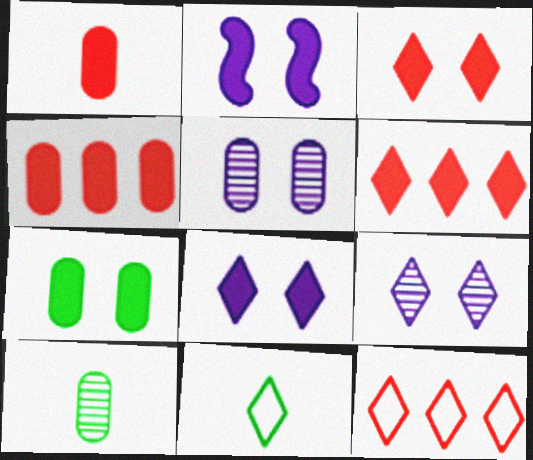[[2, 3, 7], 
[2, 10, 12], 
[6, 9, 11]]